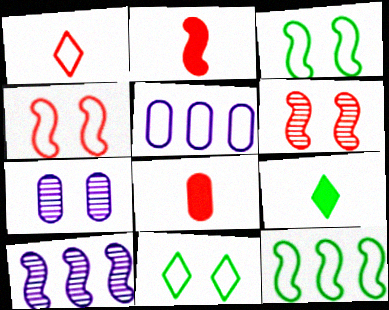[[1, 3, 5], 
[2, 3, 10], 
[5, 6, 9], 
[8, 10, 11]]